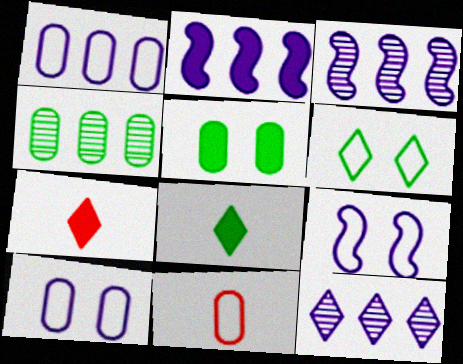[[1, 2, 12], 
[2, 5, 7], 
[4, 7, 9], 
[6, 7, 12]]